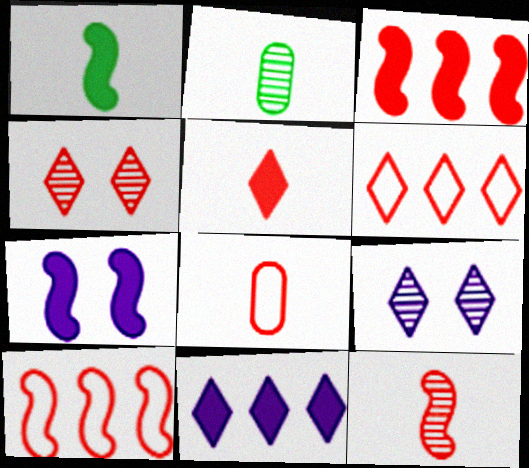[[1, 3, 7], 
[2, 6, 7], 
[3, 4, 8], 
[4, 5, 6], 
[5, 8, 12]]